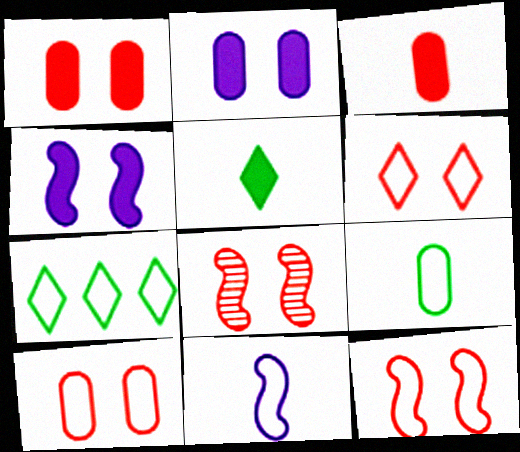[[1, 6, 8], 
[6, 10, 12], 
[7, 10, 11]]